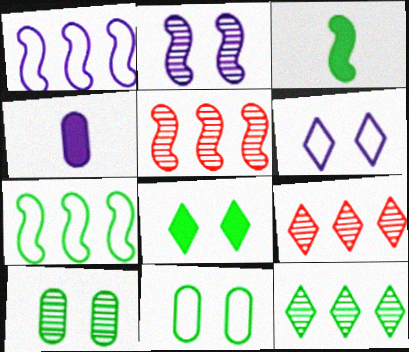[[3, 11, 12]]